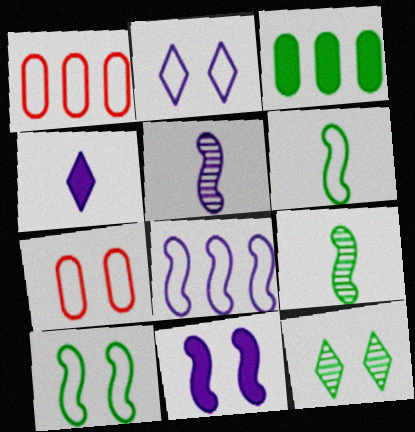[[1, 2, 6], 
[2, 7, 10], 
[3, 6, 12], 
[5, 8, 11], 
[7, 11, 12]]